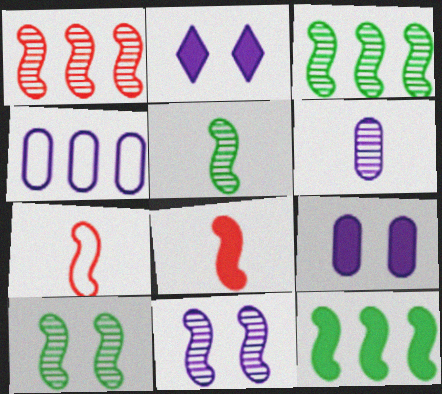[[1, 5, 11], 
[3, 5, 10], 
[4, 6, 9], 
[7, 11, 12]]